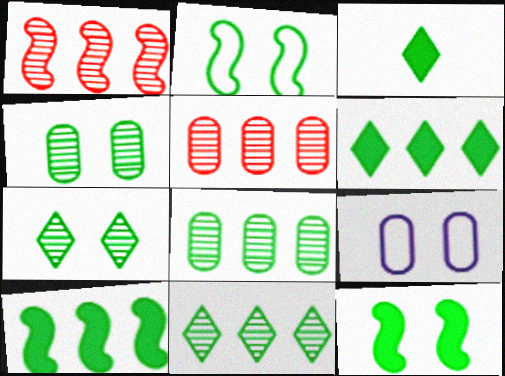[[1, 3, 9], 
[2, 3, 8]]